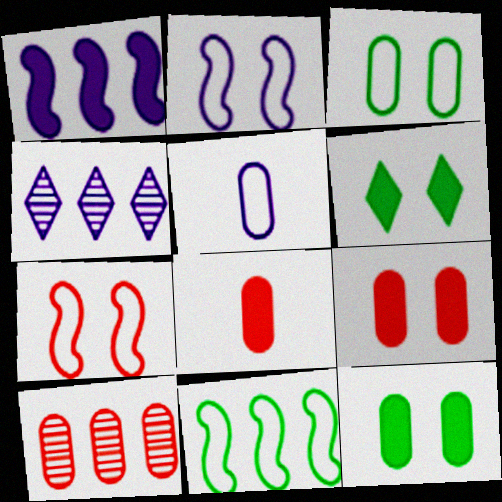[[1, 6, 8], 
[5, 10, 12]]